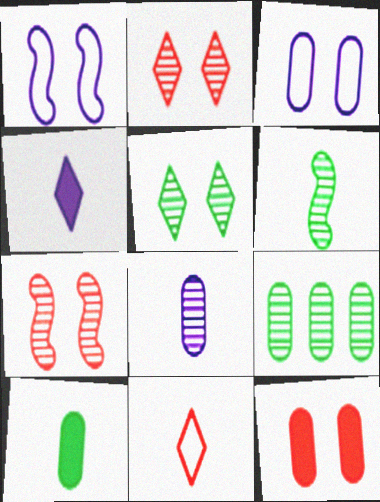[[1, 5, 12], 
[5, 6, 9]]